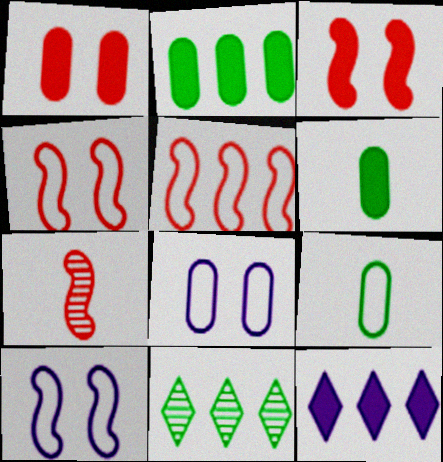[[3, 5, 7], 
[3, 6, 12]]